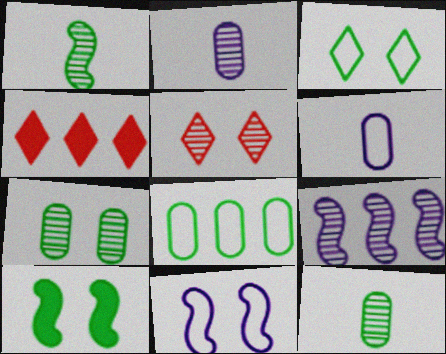[[3, 7, 10], 
[4, 8, 9], 
[4, 11, 12], 
[5, 9, 12]]